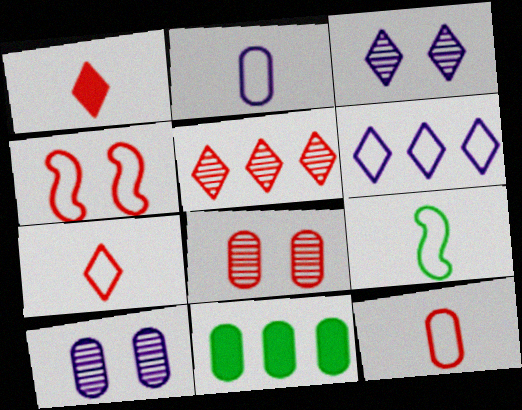[[2, 7, 9], 
[2, 8, 11], 
[10, 11, 12]]